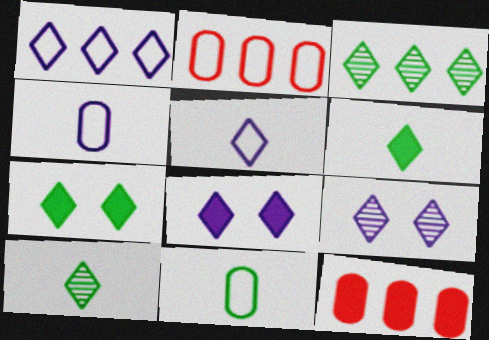[]